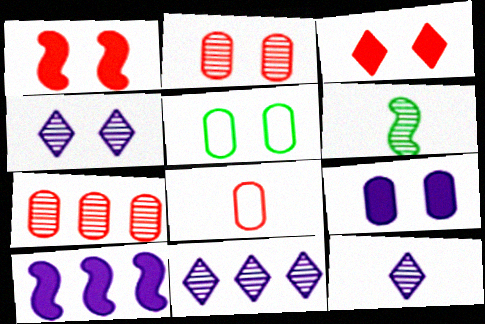[[1, 4, 5], 
[2, 5, 9], 
[2, 6, 11], 
[4, 6, 7], 
[4, 11, 12]]